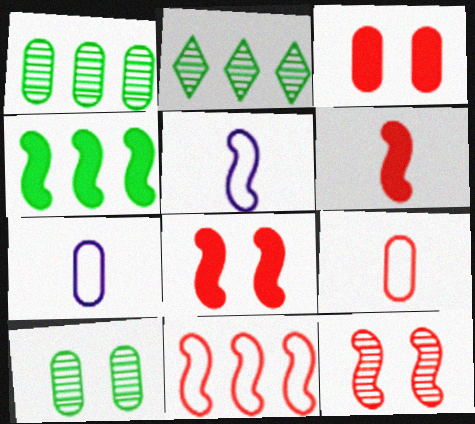[[1, 3, 7], 
[2, 3, 5], 
[2, 7, 8], 
[4, 5, 12], 
[6, 11, 12]]